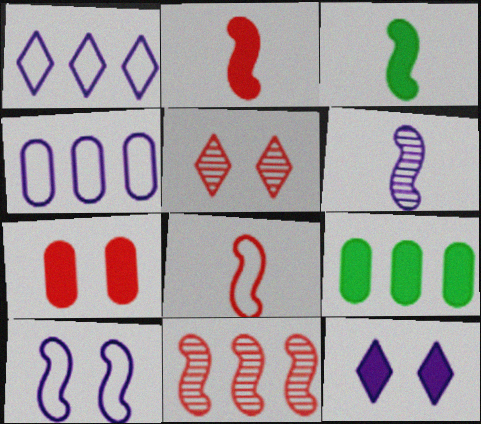[[1, 9, 11], 
[2, 9, 12], 
[3, 4, 5], 
[3, 6, 8], 
[3, 10, 11], 
[4, 6, 12]]